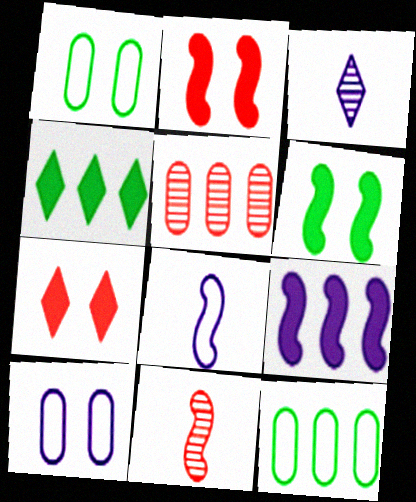[[2, 3, 12], 
[3, 9, 10], 
[4, 10, 11]]